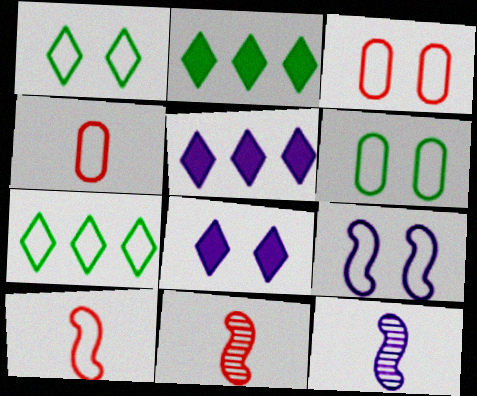[[1, 3, 9], 
[2, 3, 12], 
[4, 7, 9], 
[5, 6, 11]]